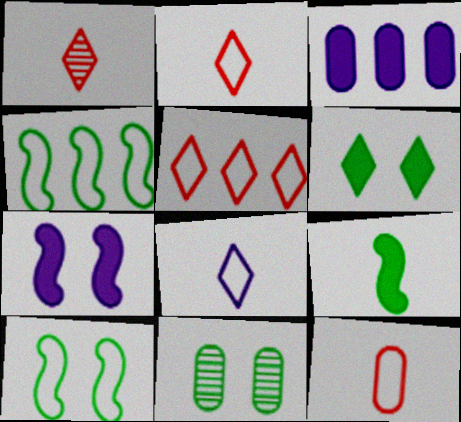[[1, 3, 10], 
[3, 11, 12], 
[6, 10, 11]]